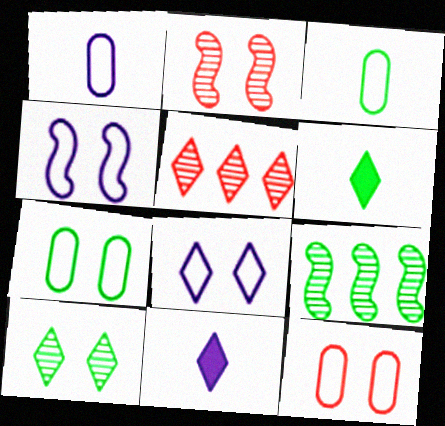[[5, 6, 8], 
[6, 7, 9], 
[9, 11, 12]]